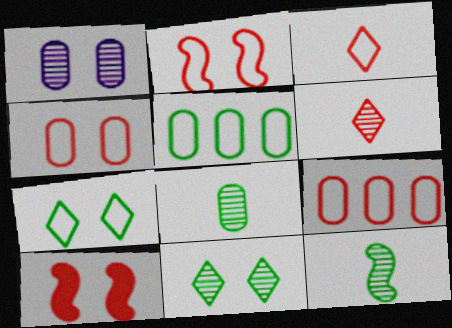[[1, 7, 10], 
[2, 3, 9], 
[6, 9, 10]]